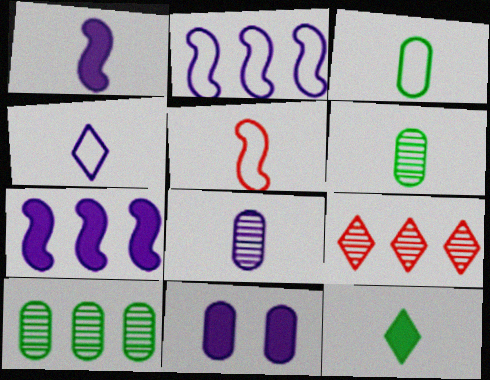[[1, 4, 8], 
[3, 4, 5], 
[5, 8, 12]]